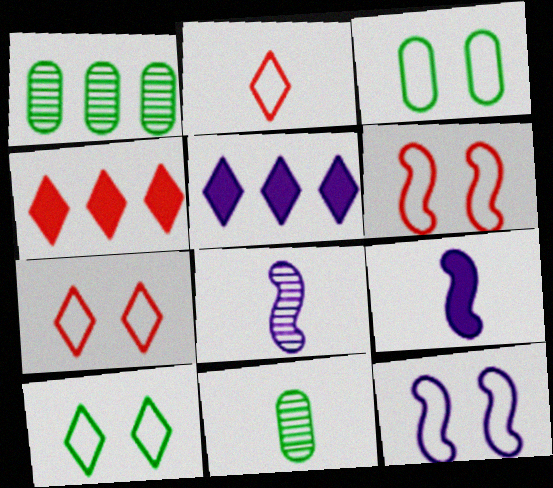[[1, 7, 9], 
[2, 9, 11], 
[3, 4, 8], 
[3, 7, 12], 
[4, 11, 12], 
[5, 6, 11]]